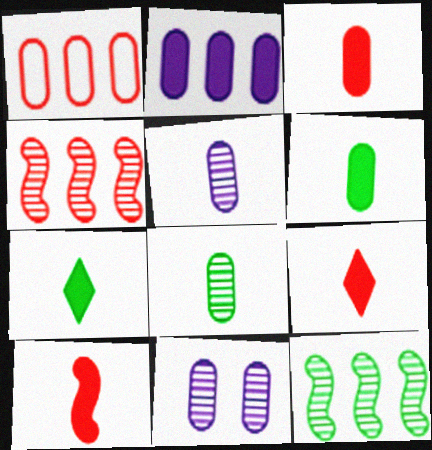[[1, 6, 11], 
[3, 9, 10]]